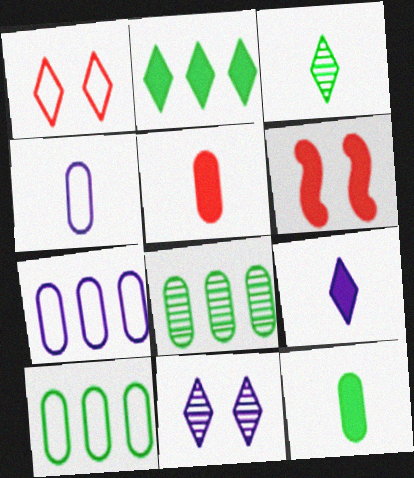[[3, 6, 7]]